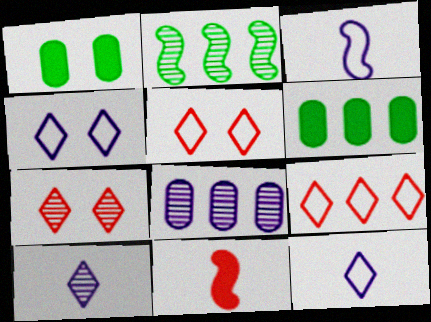[[3, 6, 7]]